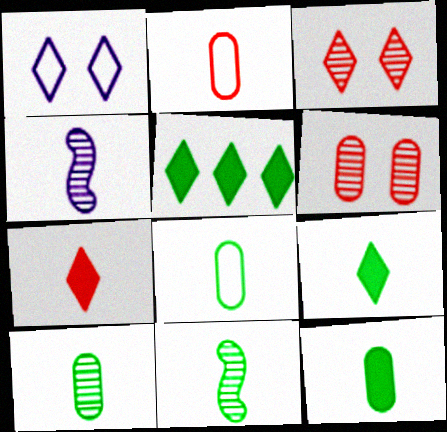[[2, 4, 9], 
[4, 7, 8], 
[8, 9, 11], 
[8, 10, 12]]